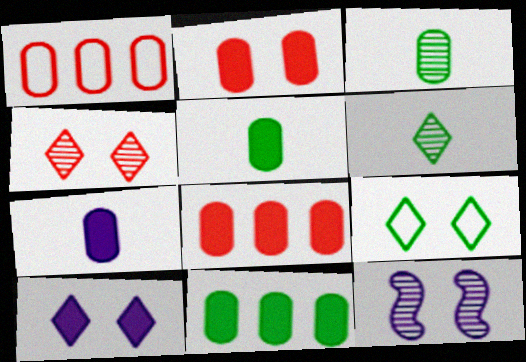[[2, 7, 11], 
[2, 9, 12], 
[4, 9, 10]]